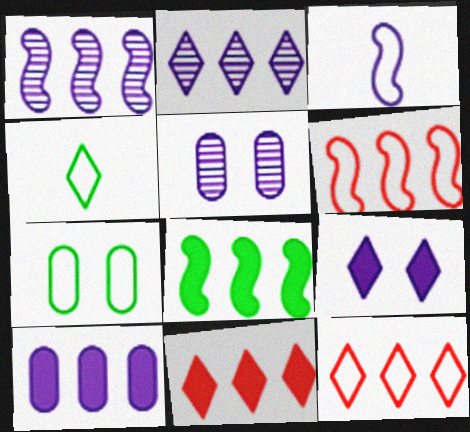[[1, 6, 8], 
[3, 7, 12], 
[8, 10, 11]]